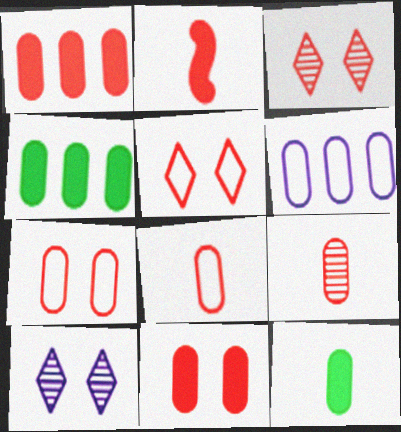[[1, 7, 9]]